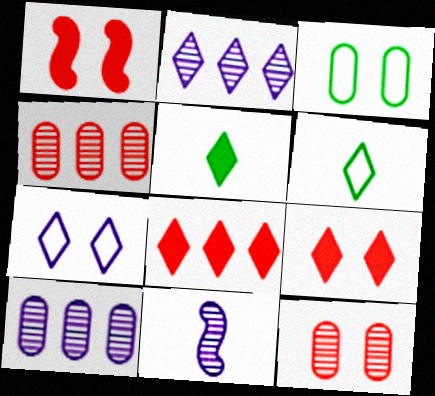[[1, 6, 10], 
[2, 6, 9], 
[3, 8, 11]]